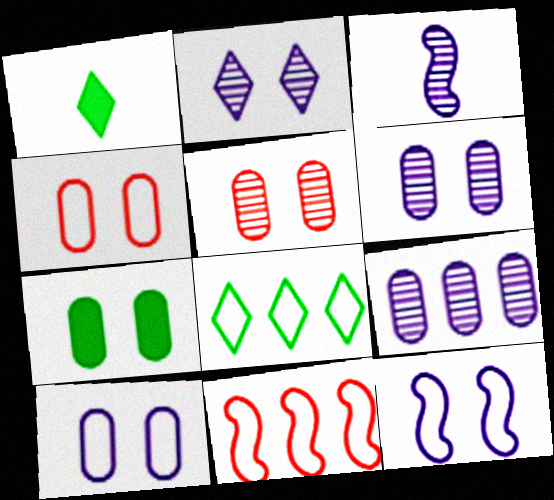[[1, 6, 11], 
[2, 3, 9], 
[4, 6, 7], 
[5, 7, 10]]